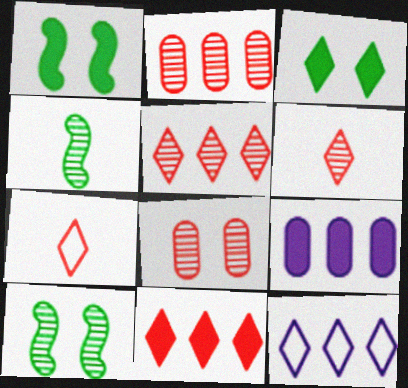[[3, 6, 12], 
[7, 9, 10]]